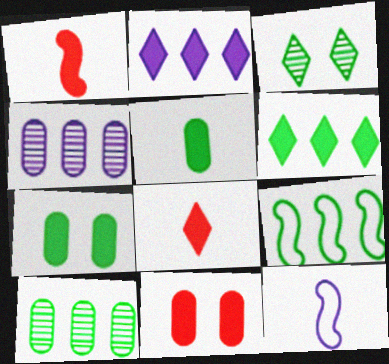[[1, 2, 7], 
[3, 5, 9], 
[6, 9, 10]]